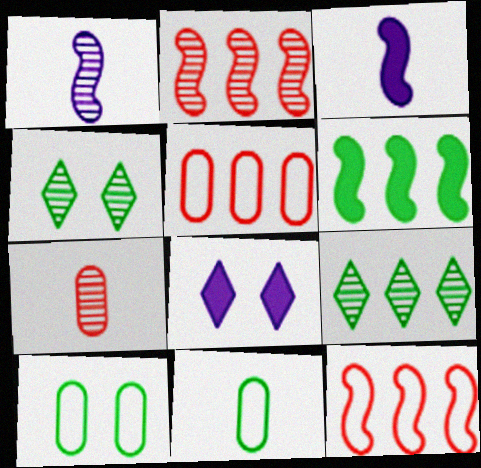[[2, 8, 11], 
[3, 4, 5], 
[4, 6, 11]]